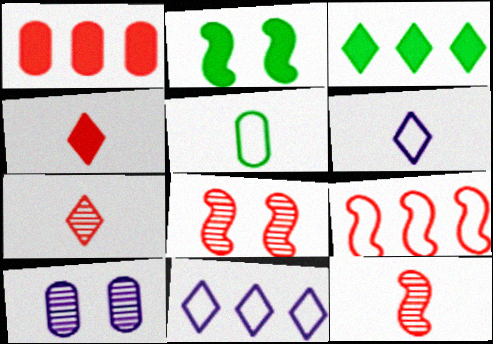[[1, 5, 10]]